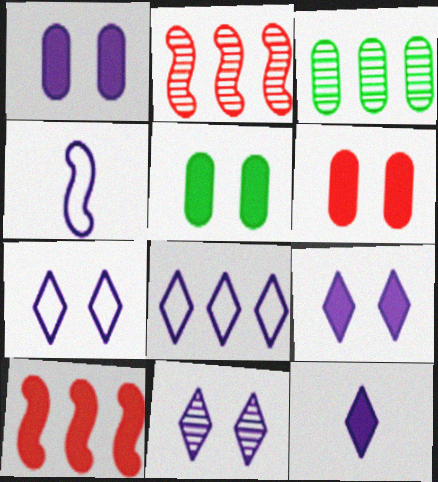[[1, 5, 6], 
[3, 8, 10], 
[5, 10, 12], 
[7, 9, 11], 
[8, 11, 12]]